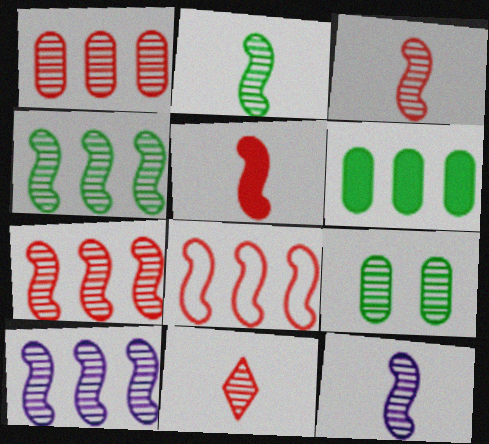[[2, 3, 12], 
[4, 7, 10], 
[9, 10, 11]]